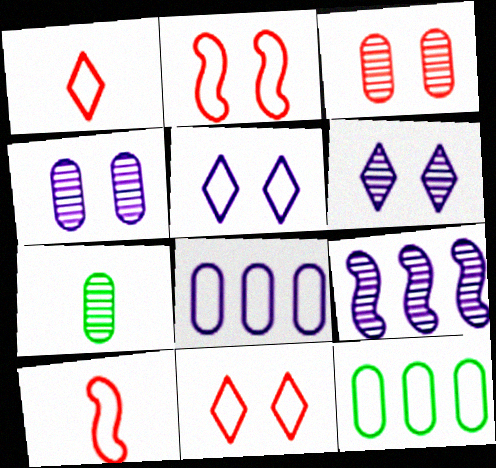[[5, 10, 12]]